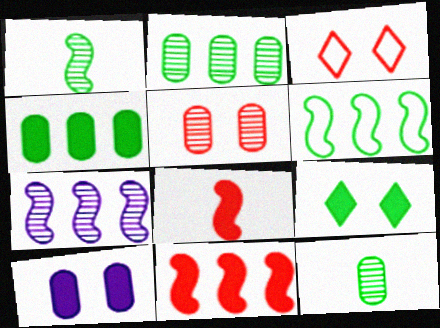[[6, 7, 11], 
[6, 9, 12]]